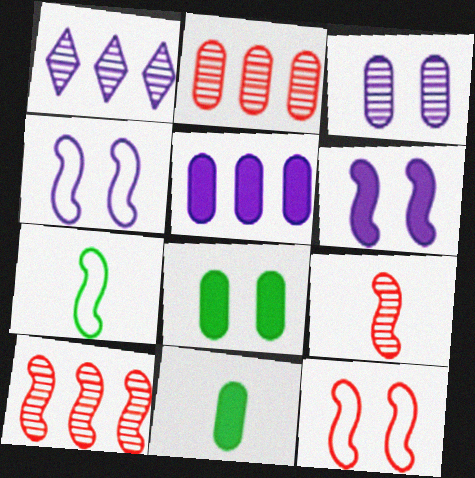[[1, 11, 12], 
[6, 7, 10]]